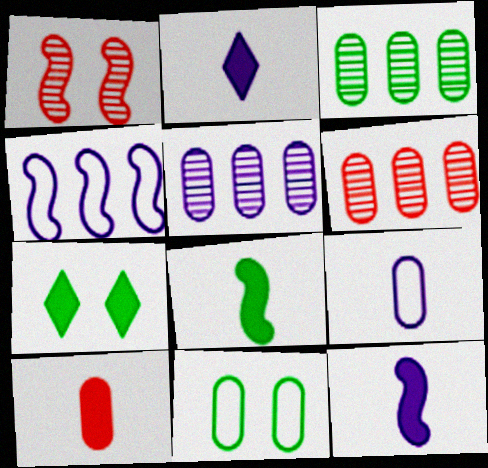[[1, 4, 8], 
[2, 8, 10], 
[3, 5, 6], 
[5, 10, 11]]